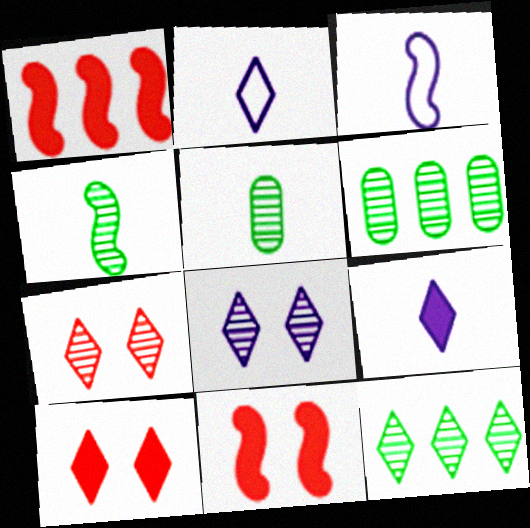[[2, 6, 11], 
[2, 10, 12], 
[3, 6, 10]]